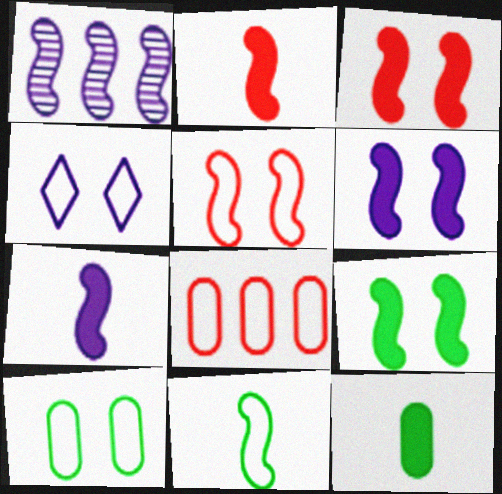[[1, 3, 11], 
[3, 6, 9], 
[4, 5, 10], 
[4, 8, 11]]